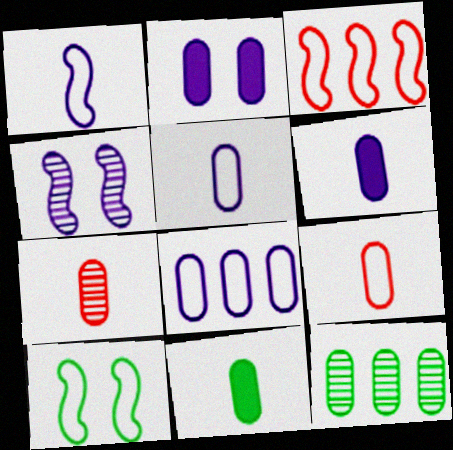[[1, 3, 10], 
[2, 9, 12], 
[5, 7, 11]]